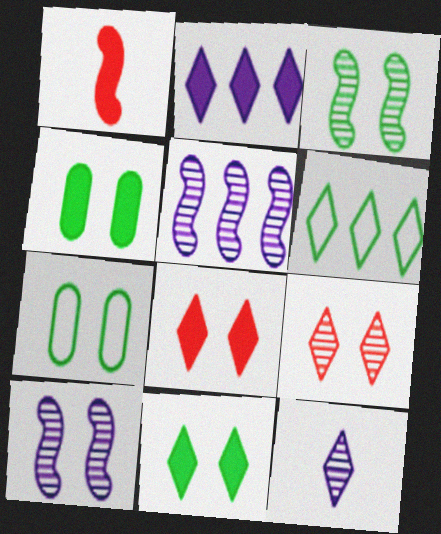[[1, 2, 4], 
[3, 7, 11], 
[6, 8, 12], 
[7, 8, 10]]